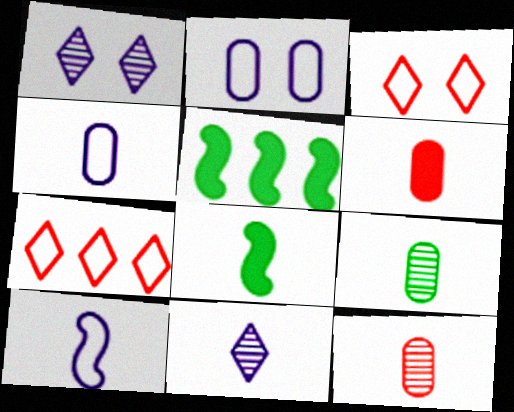[[4, 6, 9]]